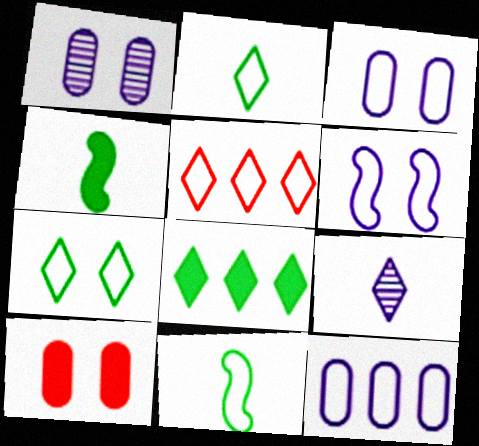[[1, 4, 5], 
[3, 5, 11]]